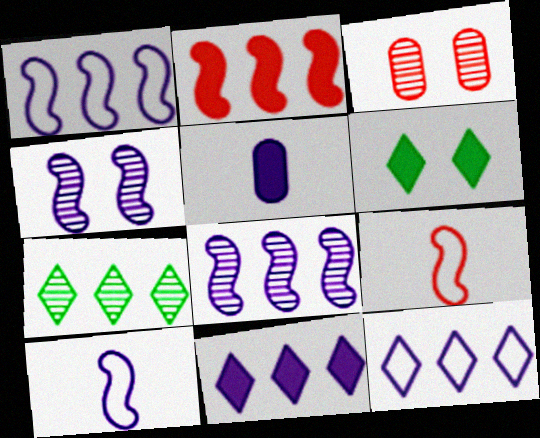[[2, 5, 6], 
[4, 5, 12]]